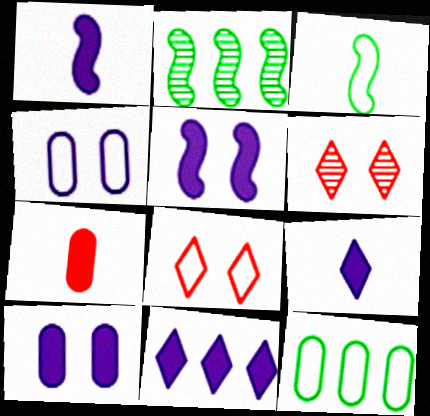[[1, 6, 12], 
[1, 10, 11]]